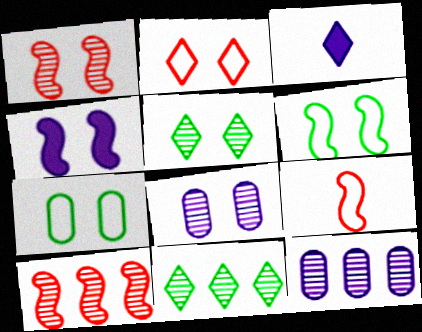[[1, 4, 6], 
[1, 5, 8], 
[2, 3, 11], 
[3, 7, 10], 
[10, 11, 12]]